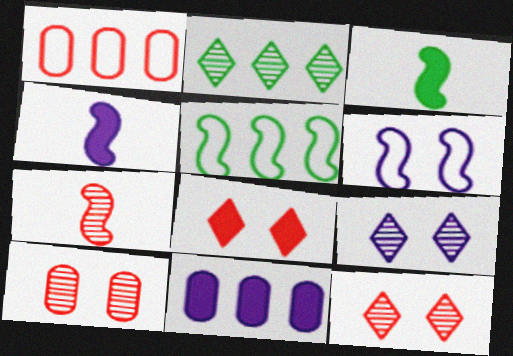[[1, 3, 9], 
[1, 7, 8], 
[3, 8, 11]]